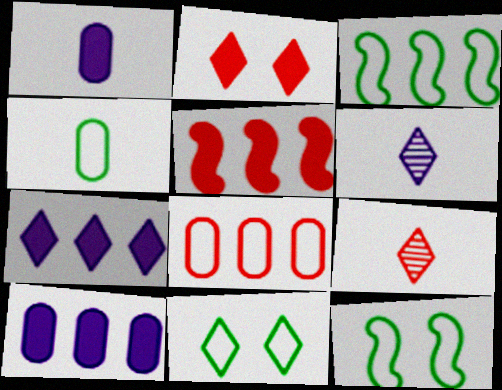[[3, 4, 11], 
[7, 9, 11], 
[9, 10, 12]]